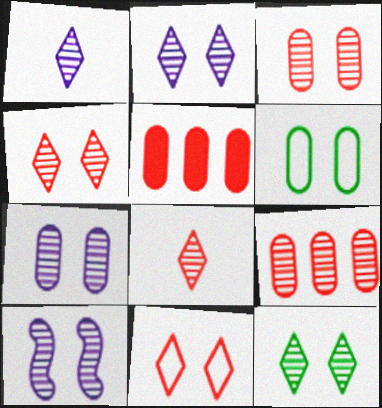[[2, 4, 12], 
[2, 7, 10], 
[3, 10, 12]]